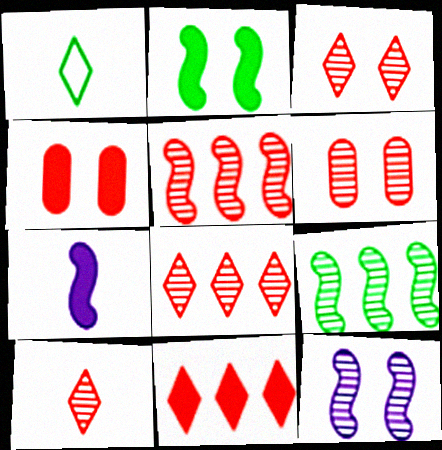[[3, 8, 10], 
[5, 6, 10]]